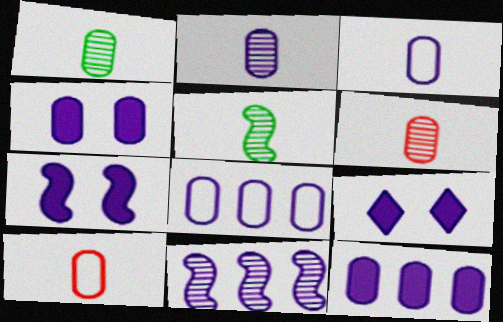[[1, 2, 6], 
[2, 4, 8], 
[3, 9, 11], 
[4, 7, 9]]